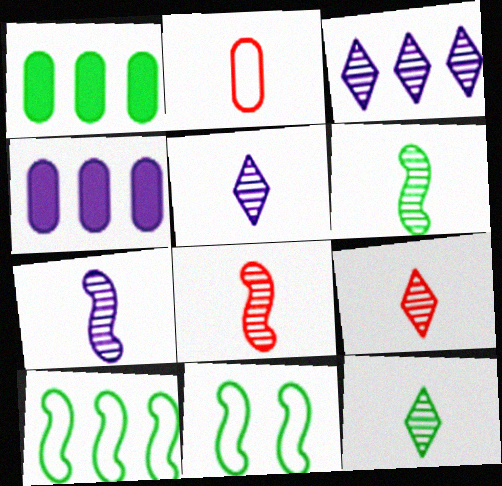[[1, 11, 12], 
[4, 9, 11], 
[5, 9, 12], 
[6, 7, 8]]